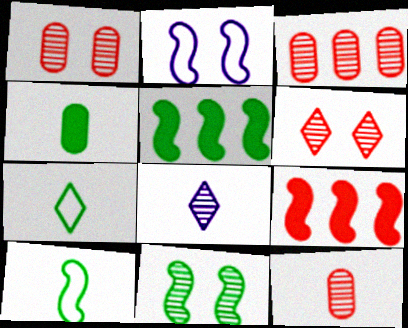[[1, 3, 12], 
[3, 8, 11], 
[5, 10, 11]]